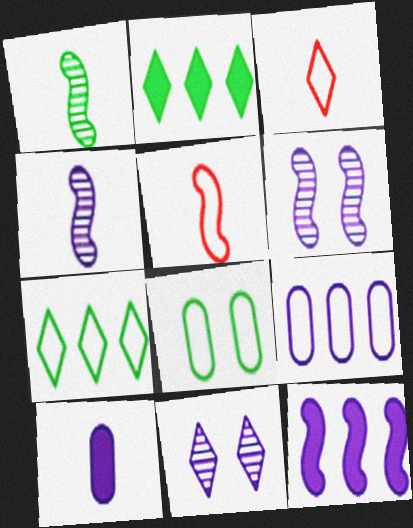[[1, 2, 8], 
[1, 3, 10], 
[2, 3, 11]]